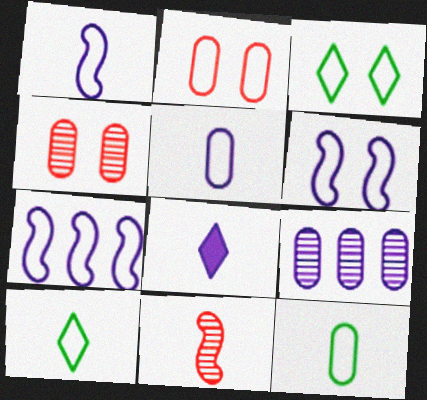[[1, 6, 7], 
[2, 3, 6], 
[2, 7, 10], 
[6, 8, 9], 
[8, 11, 12]]